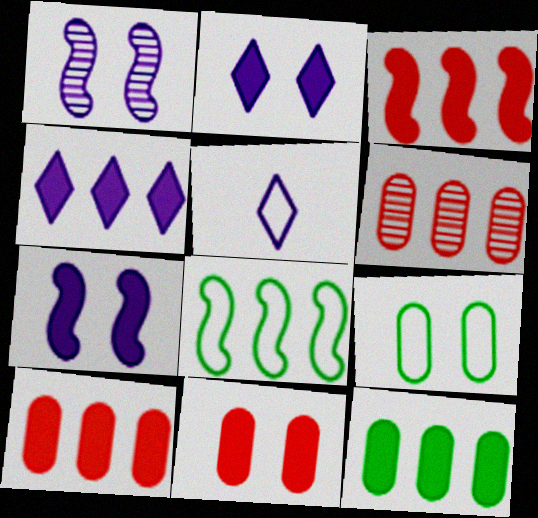[[3, 4, 12], 
[4, 6, 8]]